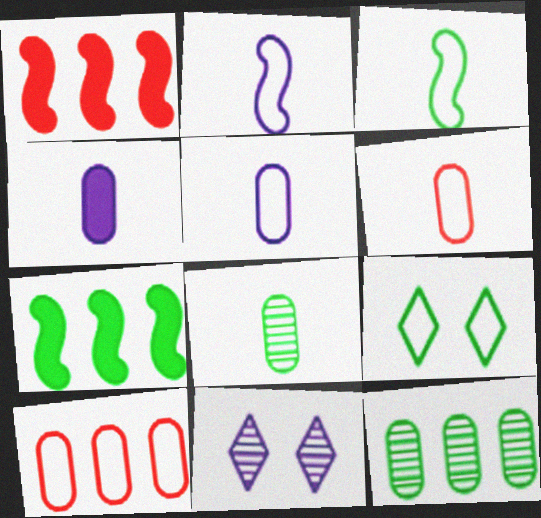[[2, 9, 10], 
[4, 6, 8], 
[6, 7, 11], 
[7, 8, 9]]